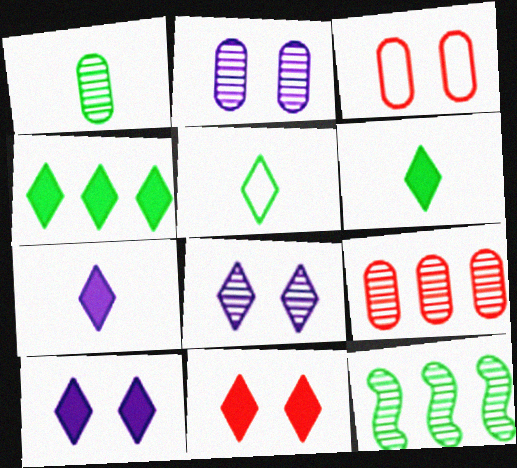[[1, 2, 9], 
[3, 7, 12], 
[4, 7, 11]]